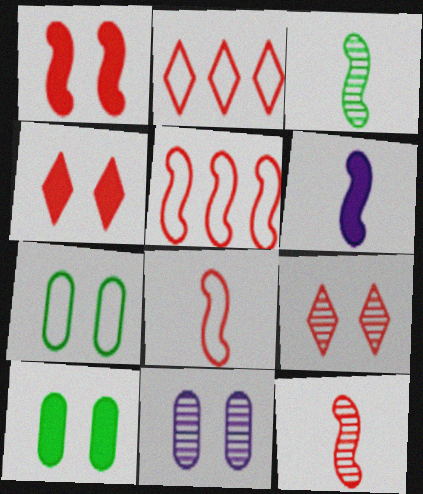[[1, 5, 12], 
[3, 6, 8]]